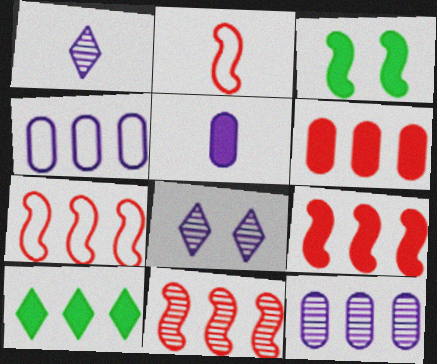[[4, 10, 11], 
[7, 9, 11], 
[7, 10, 12]]